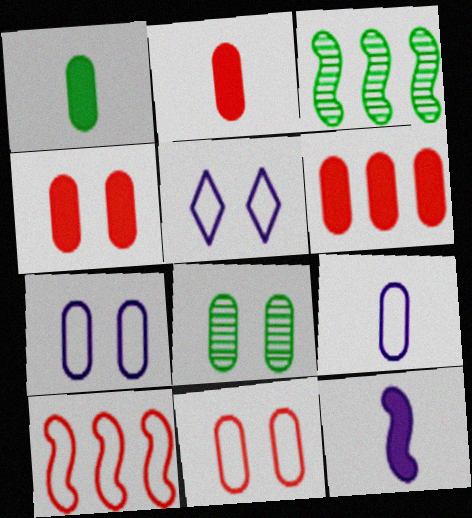[[2, 3, 5], 
[2, 4, 6], 
[4, 7, 8], 
[6, 8, 9]]